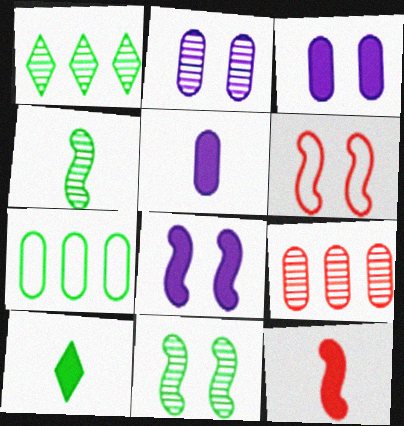[[1, 5, 6], 
[5, 10, 12], 
[6, 8, 11], 
[7, 10, 11]]